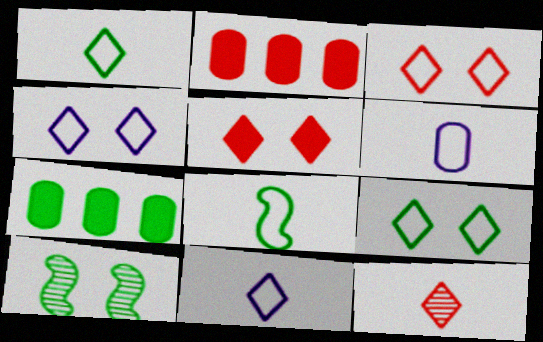[[1, 7, 10], 
[2, 10, 11], 
[3, 4, 9]]